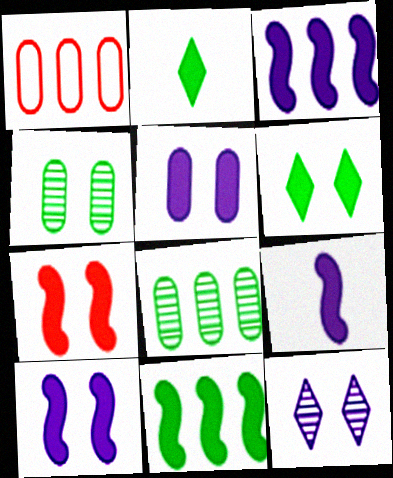[[3, 9, 10], 
[5, 6, 7], 
[7, 9, 11]]